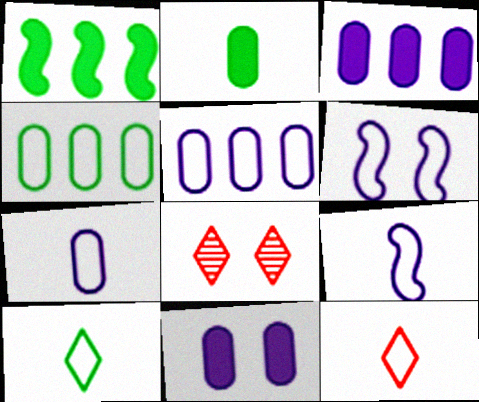[[1, 7, 8], 
[4, 6, 12]]